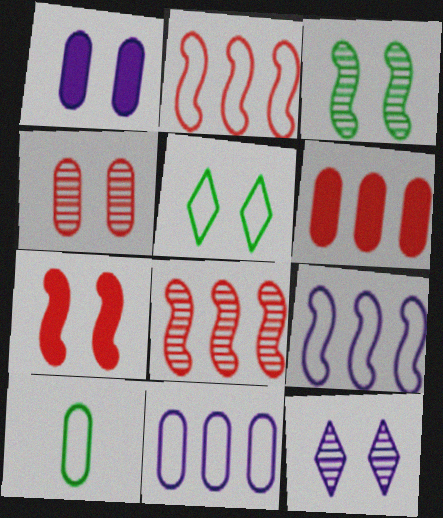[[3, 4, 12]]